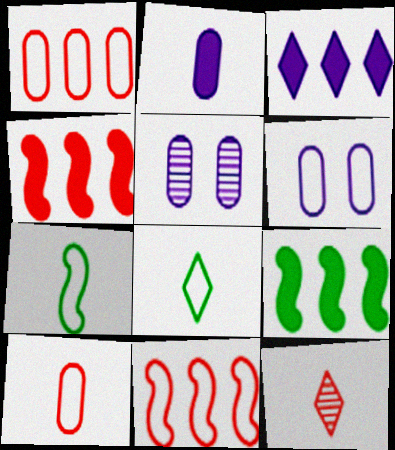[[2, 7, 12], 
[4, 5, 8], 
[6, 8, 11], 
[6, 9, 12]]